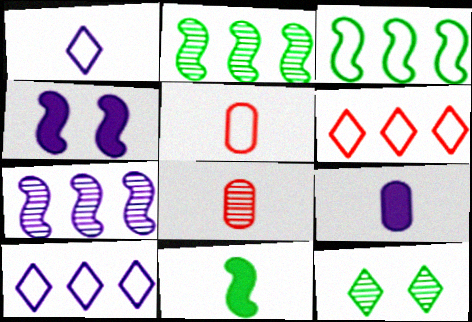[[1, 8, 11], 
[7, 8, 12]]